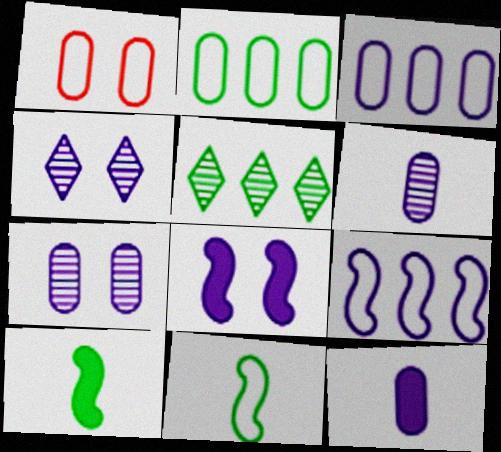[[3, 7, 12], 
[4, 9, 12]]